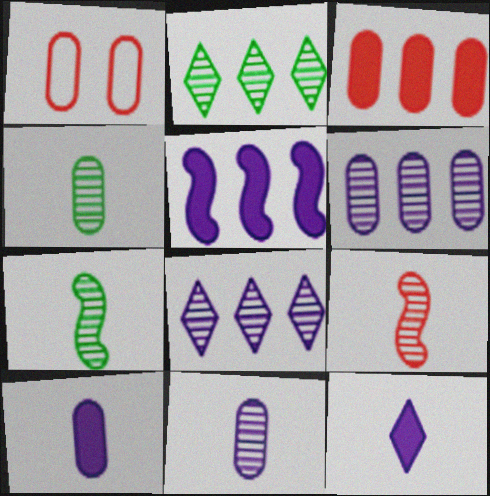[]